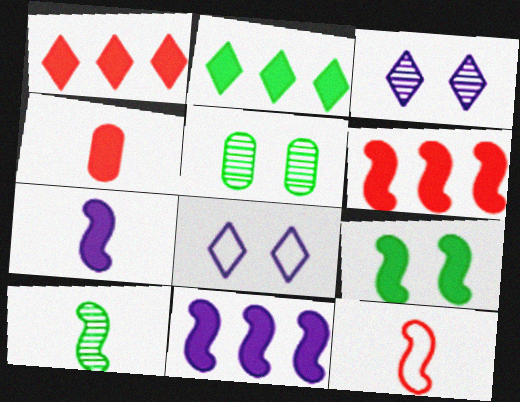[[6, 7, 9], 
[7, 10, 12]]